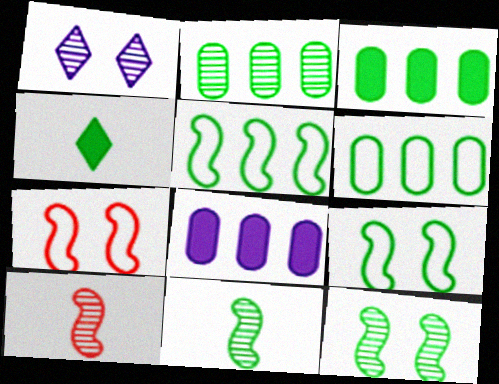[[1, 2, 10], 
[2, 3, 6], 
[2, 4, 9], 
[4, 6, 12]]